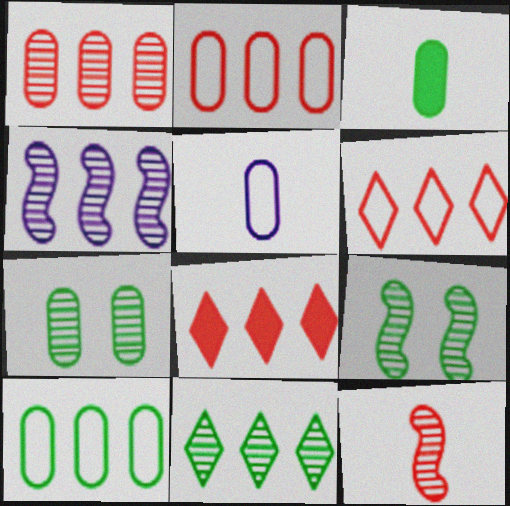[[1, 4, 11], 
[3, 7, 10], 
[4, 8, 10], 
[4, 9, 12], 
[5, 8, 9]]